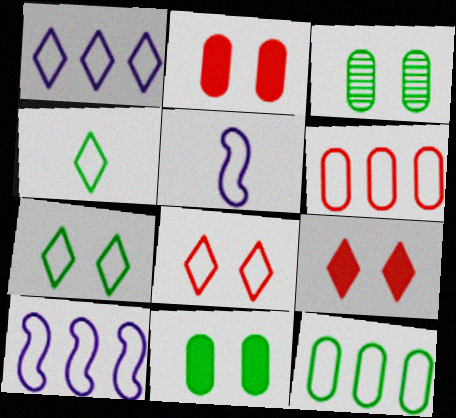[[1, 4, 8], 
[5, 6, 7], 
[5, 8, 12]]